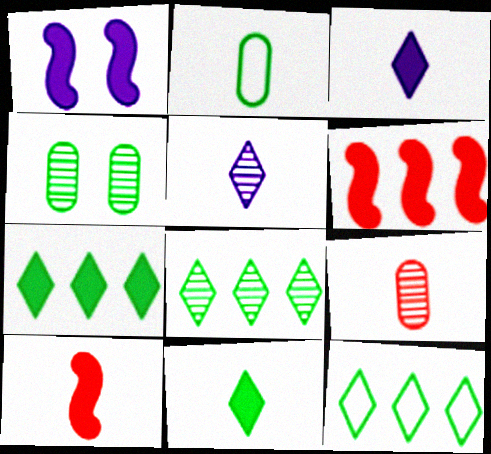[[1, 9, 12], 
[2, 5, 10], 
[7, 8, 12]]